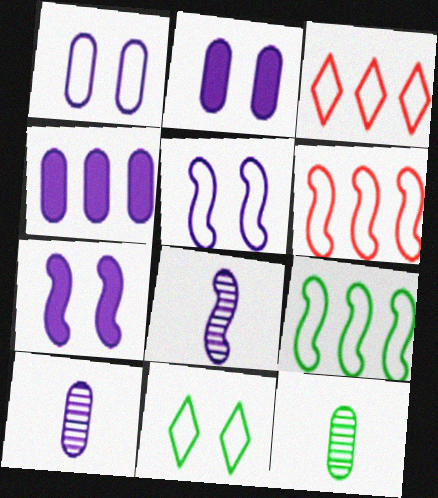[[1, 4, 10], 
[3, 7, 12]]